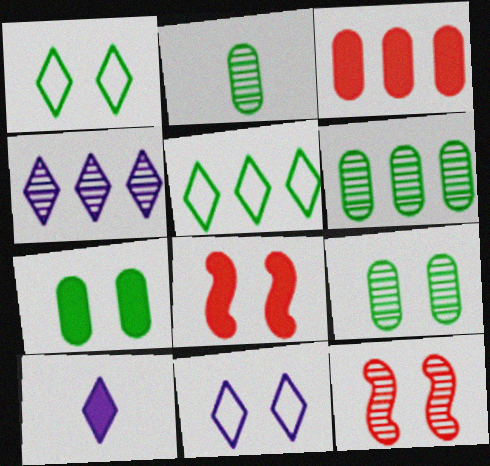[[2, 4, 12], 
[2, 6, 9], 
[4, 10, 11], 
[7, 11, 12], 
[8, 9, 11]]